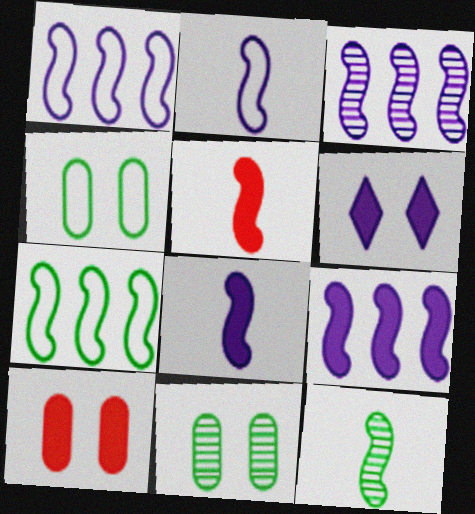[[1, 3, 9], 
[2, 5, 12]]